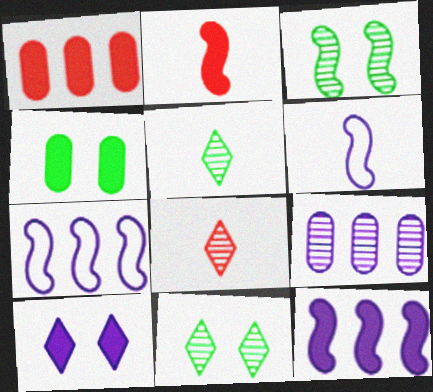[[1, 6, 11], 
[2, 3, 7], 
[3, 8, 9], 
[4, 7, 8], 
[6, 9, 10]]